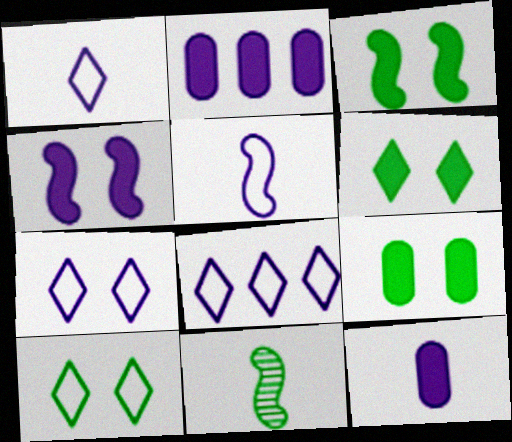[[1, 7, 8], 
[3, 6, 9]]